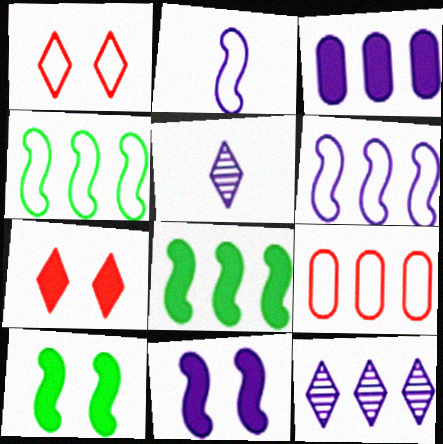[[3, 6, 12], 
[5, 9, 10], 
[8, 9, 12]]